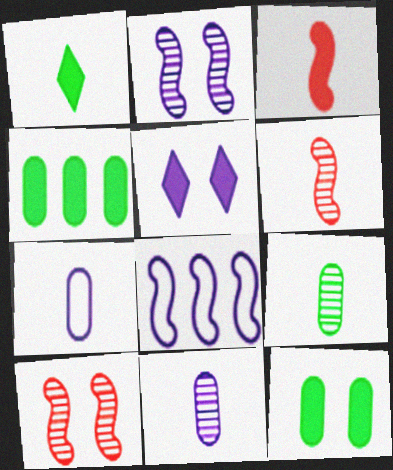[[1, 6, 7], 
[3, 4, 5], 
[5, 8, 11]]